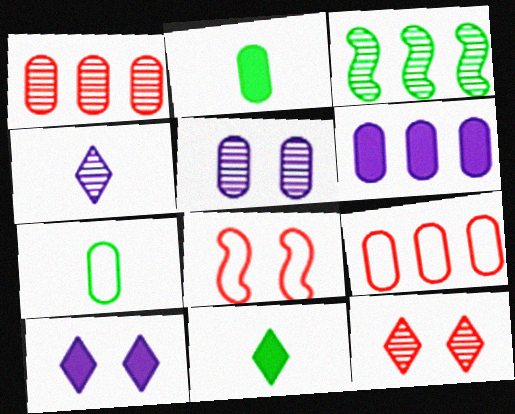[[2, 5, 9]]